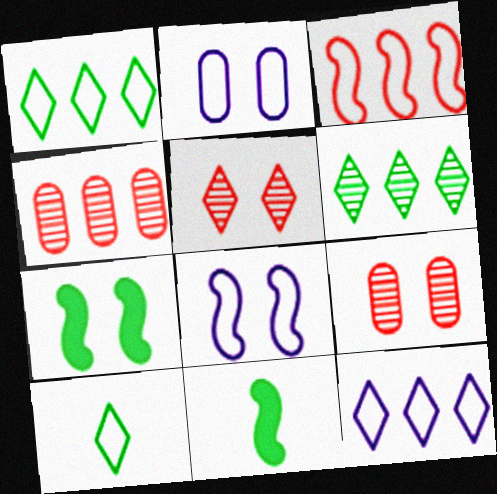[[2, 3, 10], 
[2, 5, 7], 
[9, 11, 12]]